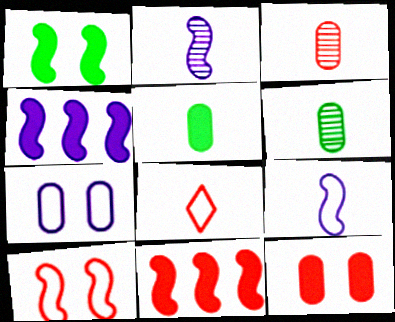[[2, 5, 8]]